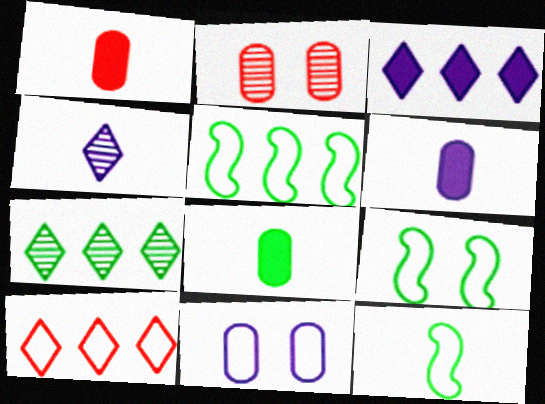[[1, 4, 12], 
[1, 6, 8], 
[2, 3, 12], 
[3, 7, 10], 
[5, 9, 12], 
[7, 8, 9], 
[10, 11, 12]]